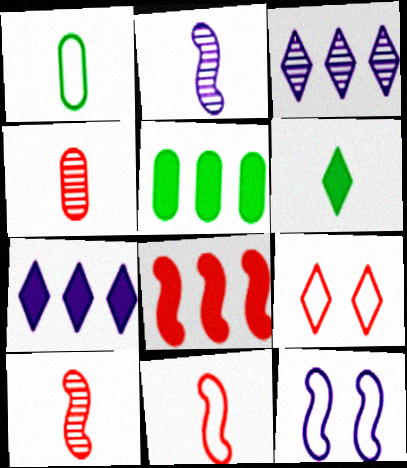[[2, 5, 9], 
[3, 6, 9], 
[4, 8, 9], 
[5, 7, 8]]